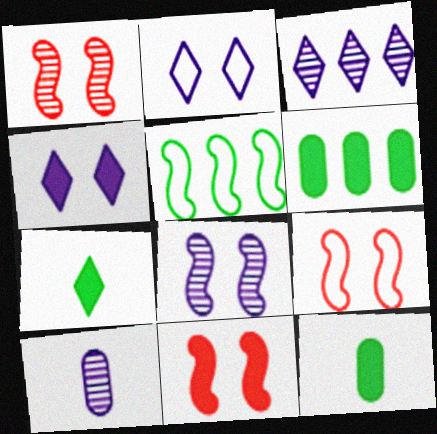[[1, 9, 11], 
[3, 8, 10], 
[3, 9, 12]]